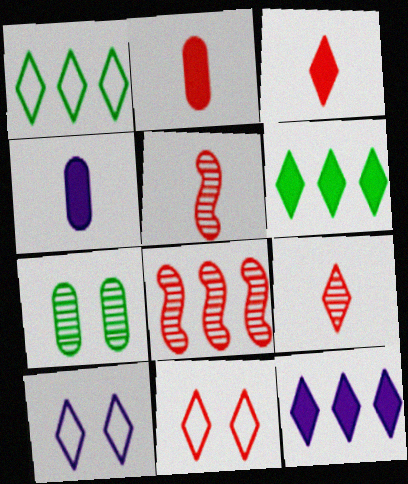[[2, 8, 11], 
[6, 9, 10]]